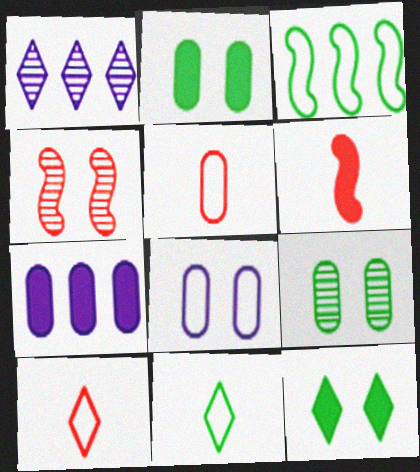[[1, 10, 12], 
[3, 8, 10], 
[4, 7, 11], 
[4, 8, 12], 
[5, 7, 9], 
[6, 7, 12]]